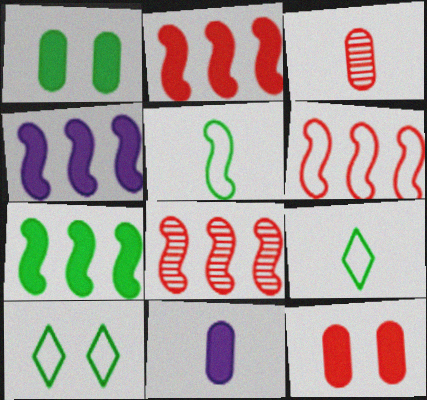[[2, 4, 7], 
[2, 6, 8], 
[3, 4, 10], 
[8, 10, 11]]